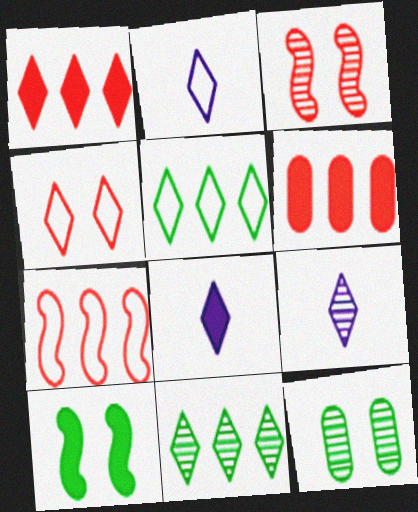[[2, 4, 5], 
[2, 8, 9], 
[4, 8, 11], 
[6, 8, 10], 
[7, 8, 12]]